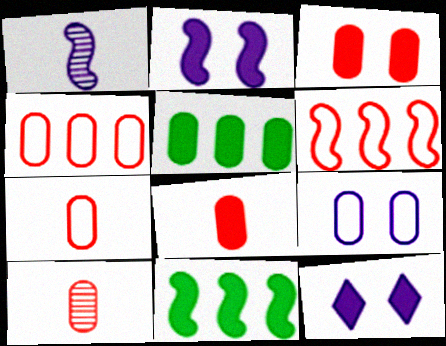[[3, 4, 10], 
[5, 9, 10], 
[7, 8, 10], 
[8, 11, 12]]